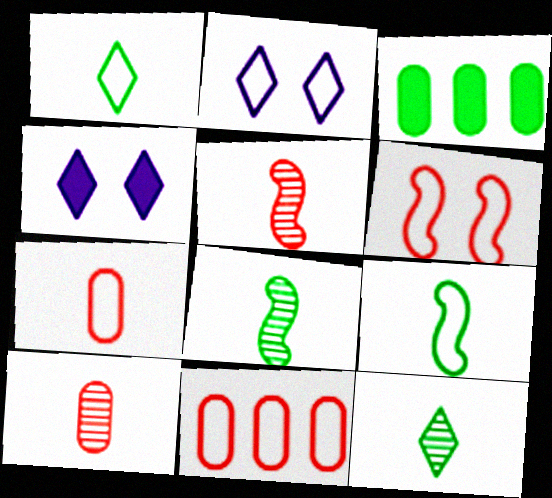[[2, 3, 5], 
[2, 9, 11], 
[4, 8, 11]]